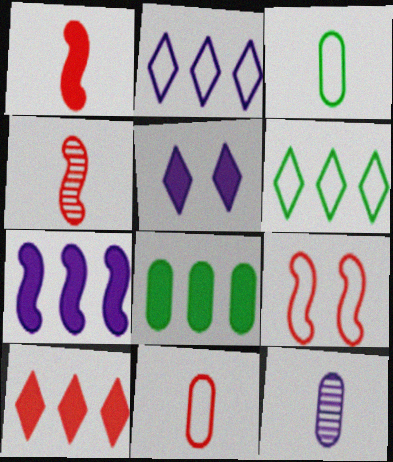[[1, 5, 8], 
[2, 3, 9], 
[7, 8, 10]]